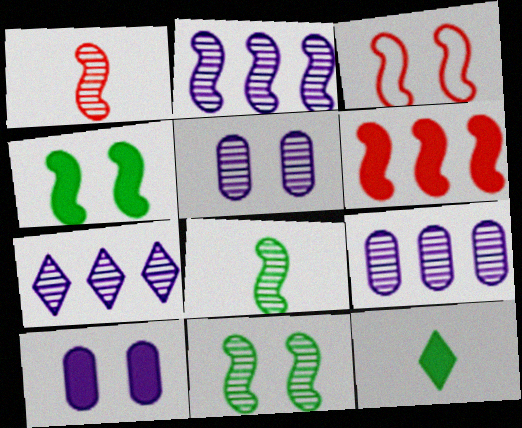[[1, 2, 11], 
[1, 3, 6], 
[2, 7, 9], 
[3, 9, 12], 
[6, 10, 12]]